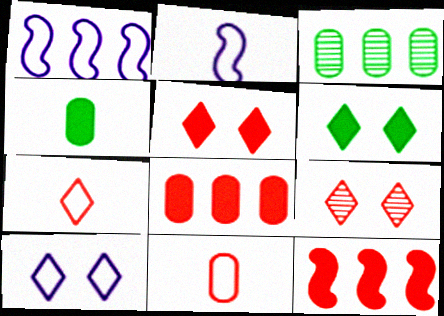[[1, 4, 9], 
[2, 3, 5], 
[6, 9, 10], 
[9, 11, 12]]